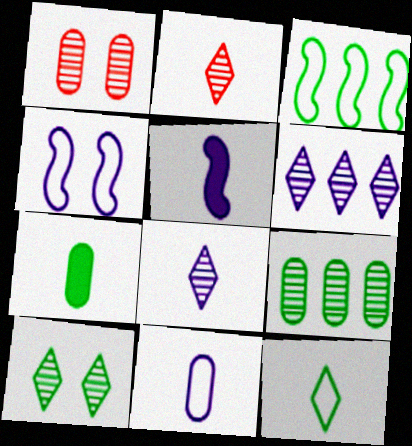[[2, 6, 10], 
[3, 7, 10], 
[5, 8, 11]]